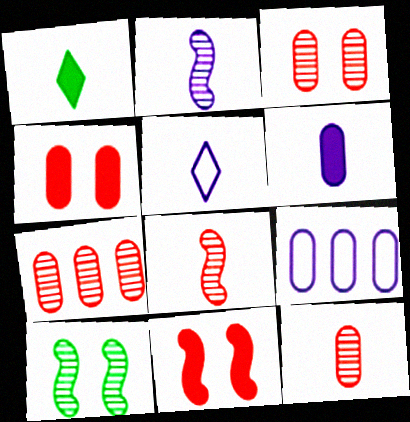[[2, 5, 6], 
[3, 7, 12]]